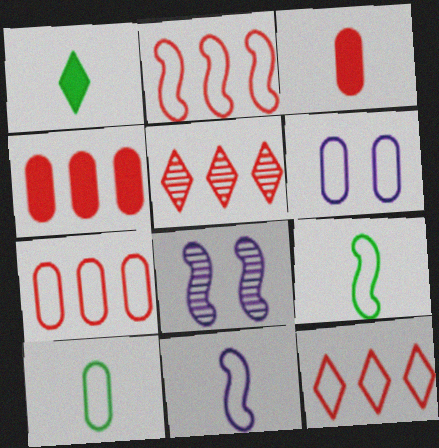[[1, 7, 8], 
[2, 4, 5], 
[2, 7, 12], 
[6, 7, 10], 
[6, 9, 12]]